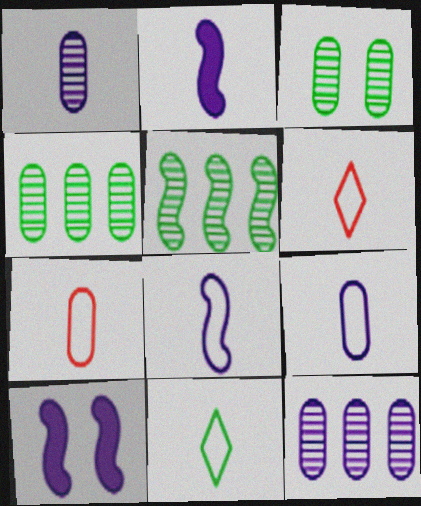[[4, 6, 10], 
[7, 8, 11]]